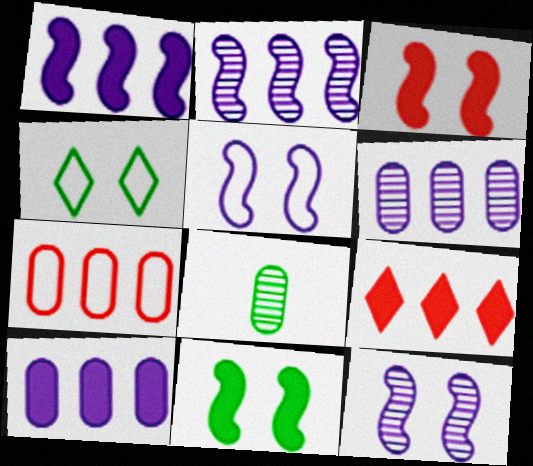[[5, 8, 9]]